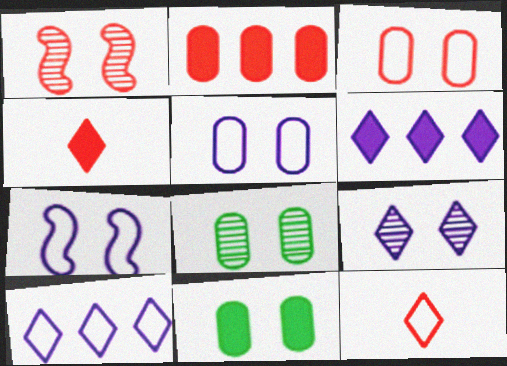[[1, 2, 12], 
[1, 8, 9]]